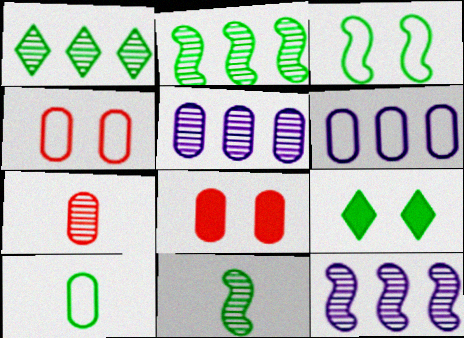[[2, 9, 10], 
[4, 6, 10], 
[5, 8, 10]]